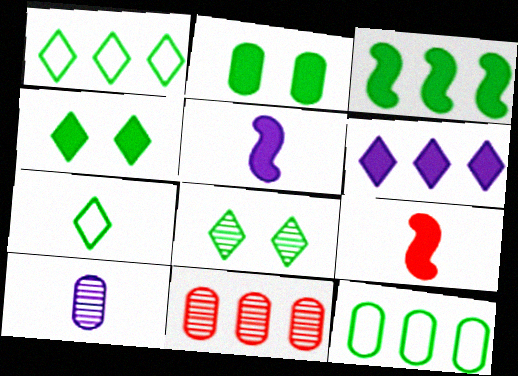[[2, 6, 9], 
[7, 9, 10]]